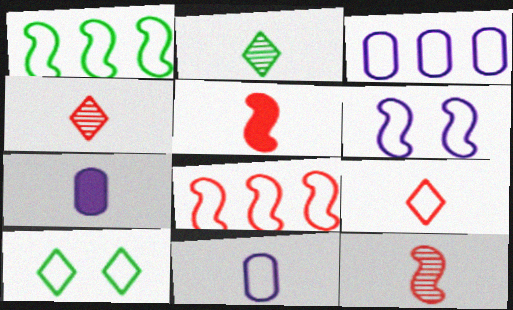[[2, 5, 11], 
[8, 10, 11]]